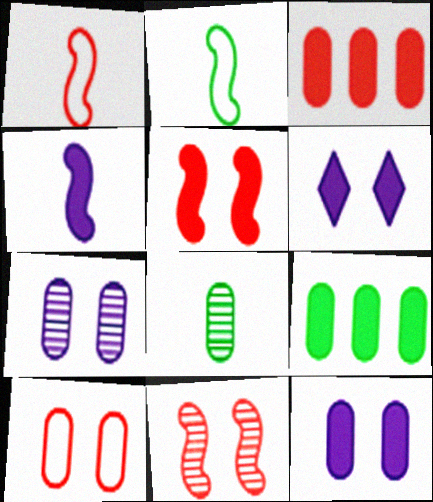[]